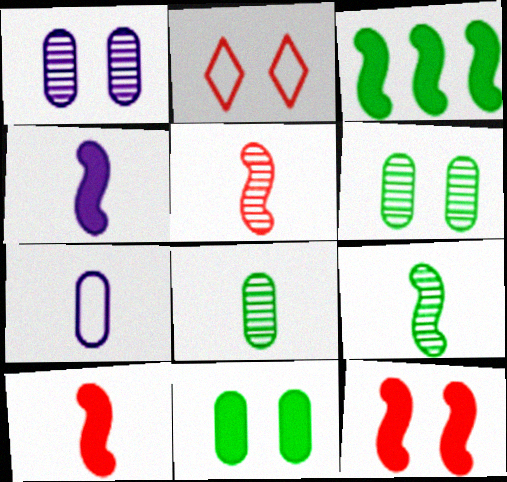[[3, 4, 12]]